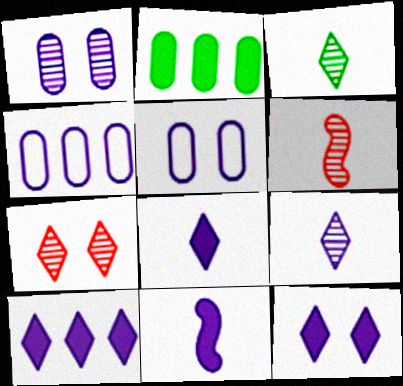[[8, 10, 12]]